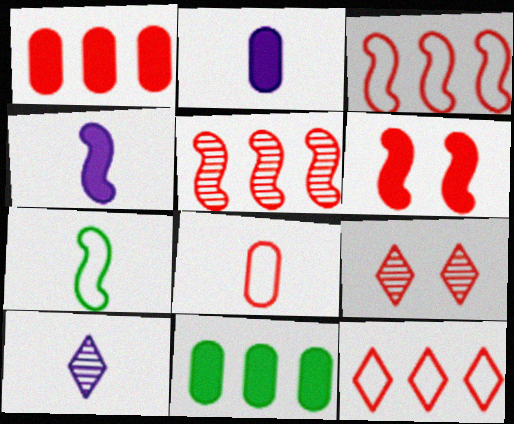[[1, 5, 12]]